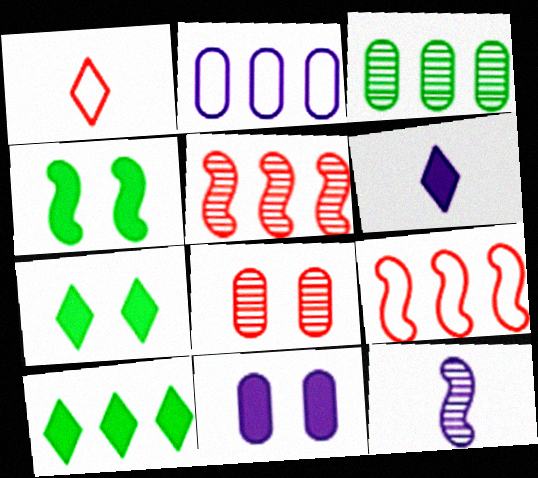[[2, 5, 10], 
[4, 9, 12]]